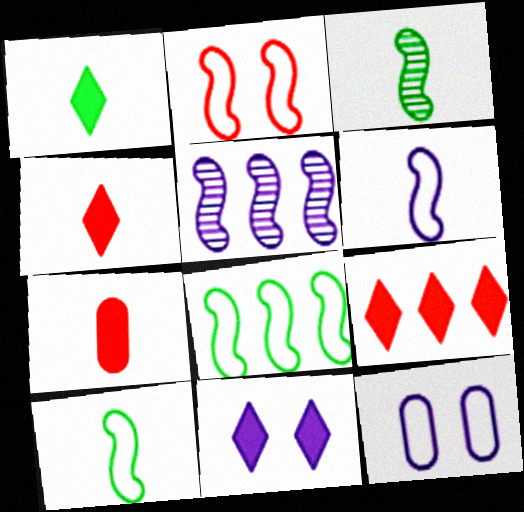[[1, 9, 11], 
[2, 6, 8], 
[3, 9, 12]]